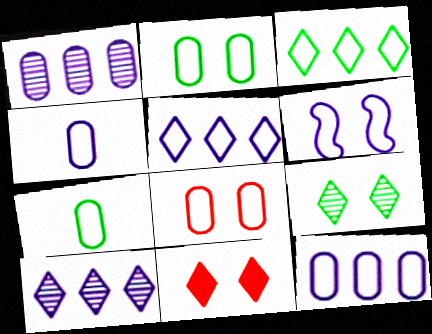[[4, 5, 6], 
[7, 8, 12]]